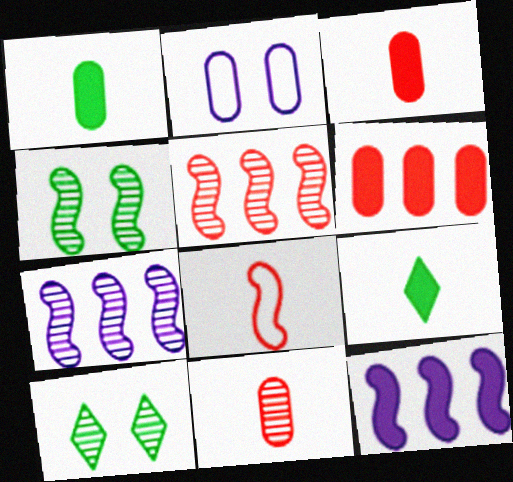[[2, 5, 9], 
[4, 8, 12], 
[7, 10, 11]]